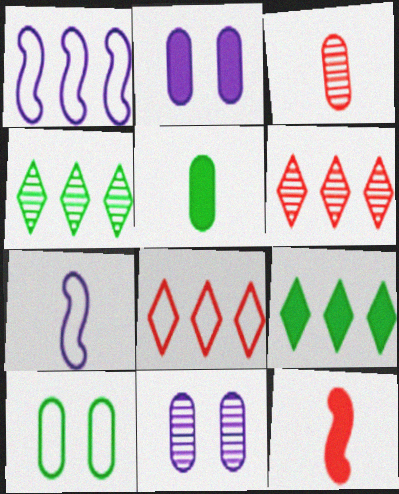[[2, 9, 12], 
[7, 8, 10]]